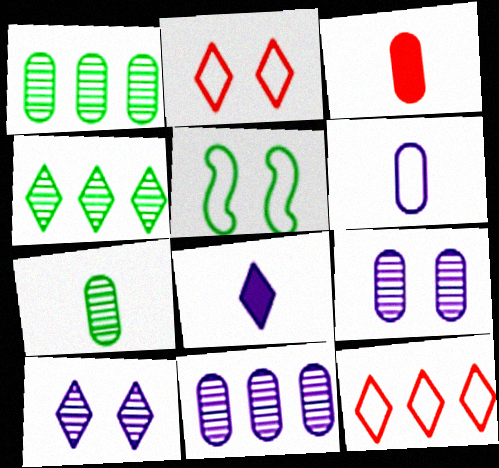[[2, 4, 8], 
[3, 6, 7], 
[5, 6, 12]]